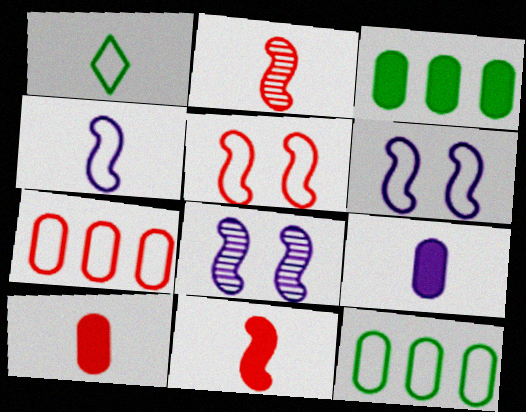[[1, 2, 9], 
[1, 6, 7]]